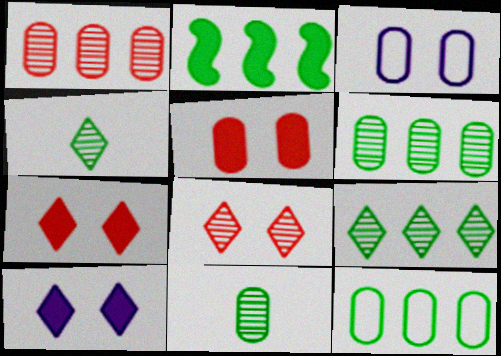[[2, 9, 12]]